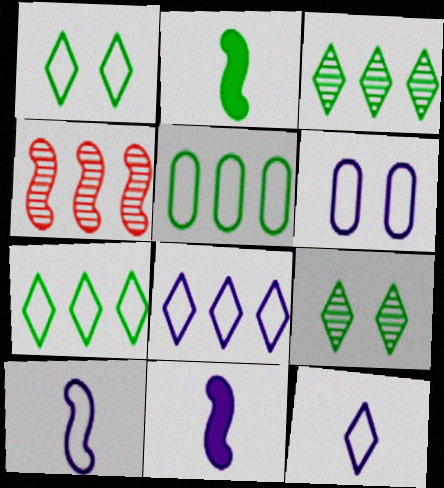[[2, 5, 9], 
[6, 8, 10]]